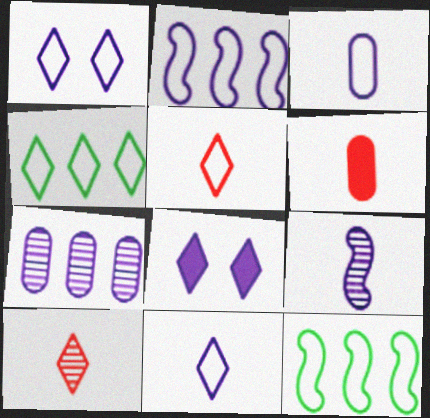[[1, 2, 3], 
[1, 4, 5], 
[4, 8, 10]]